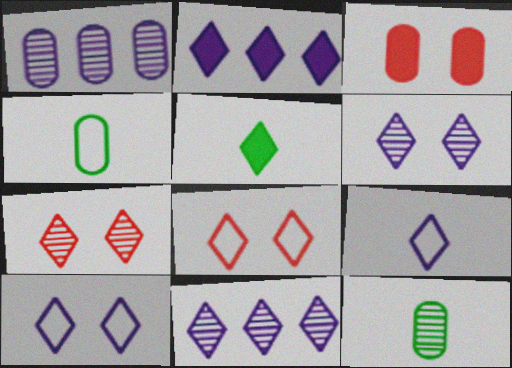[[1, 3, 4], 
[2, 6, 9], 
[5, 8, 11]]